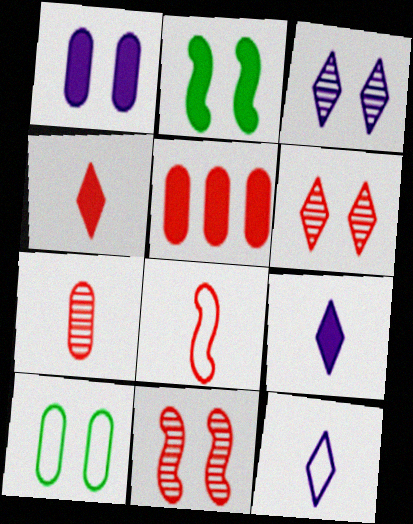[[2, 5, 9], 
[4, 7, 8], 
[5, 6, 8]]